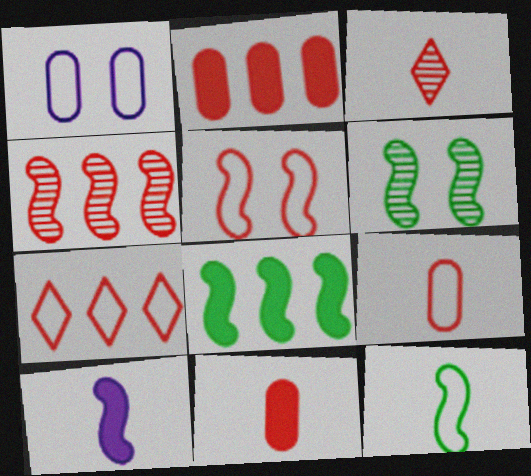[[1, 3, 8], 
[1, 7, 12], 
[2, 3, 5], 
[2, 4, 7], 
[5, 7, 9], 
[6, 8, 12]]